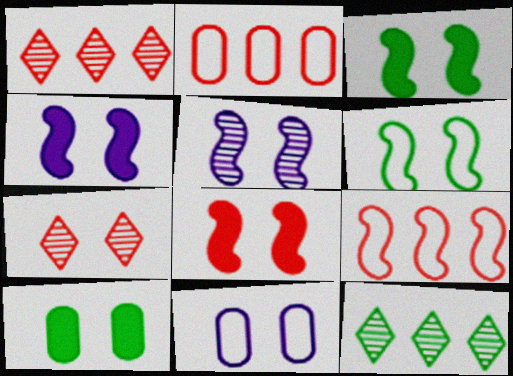[[3, 4, 8], 
[3, 7, 11], 
[5, 6, 8]]